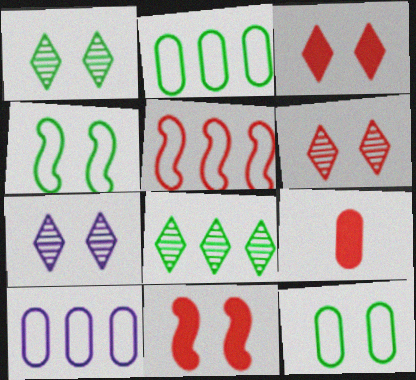[[1, 6, 7], 
[5, 6, 9], 
[7, 11, 12]]